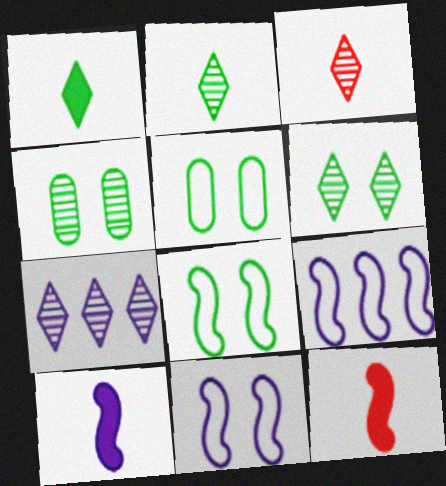[[3, 6, 7], 
[5, 7, 12]]